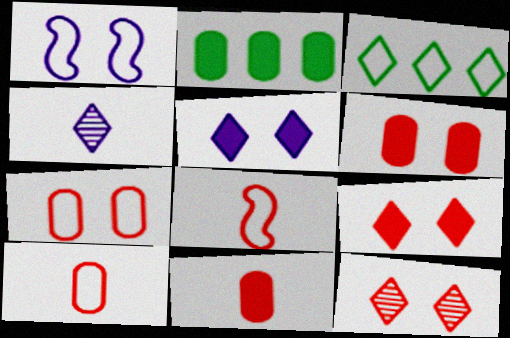[[1, 3, 10], 
[3, 4, 9]]